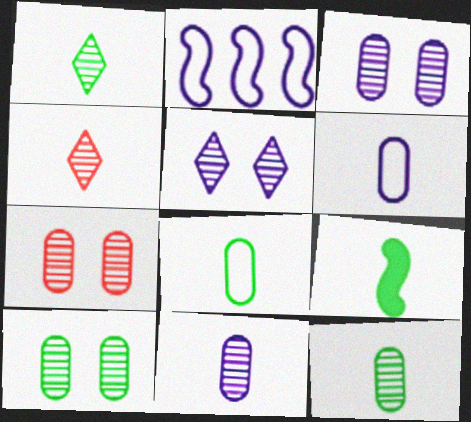[[1, 8, 9], 
[3, 7, 10], 
[4, 6, 9]]